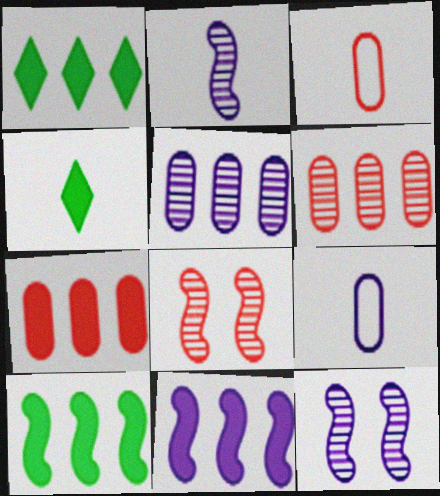[[1, 3, 12], 
[1, 7, 11], 
[1, 8, 9], 
[2, 3, 4]]